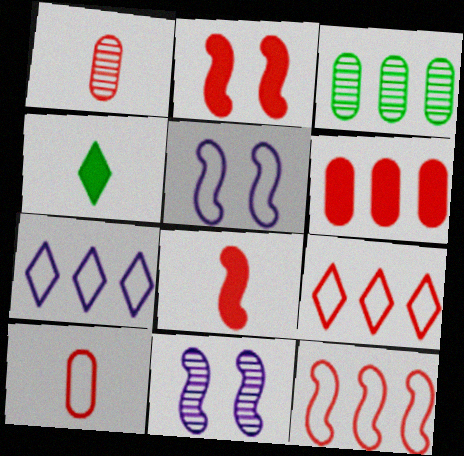[[1, 2, 9]]